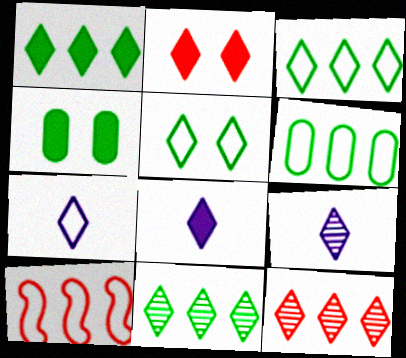[[1, 2, 8], 
[1, 3, 11], 
[2, 3, 9], 
[2, 7, 11], 
[4, 9, 10], 
[5, 8, 12], 
[7, 8, 9]]